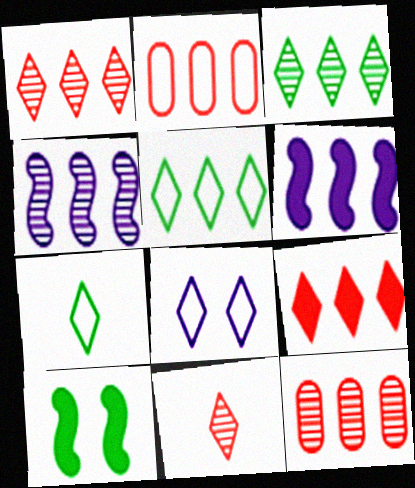[[2, 3, 6], 
[3, 4, 12], 
[5, 6, 12]]